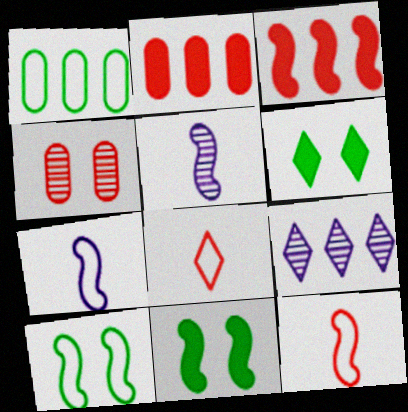[[1, 3, 9], 
[3, 4, 8], 
[3, 5, 10], 
[6, 8, 9]]